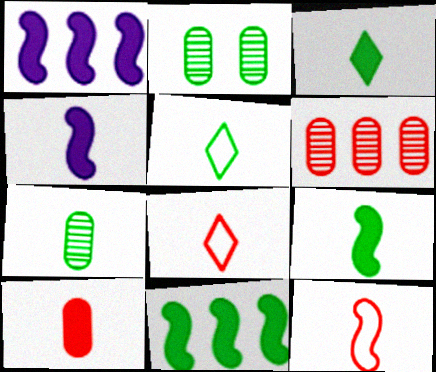[[1, 2, 8], 
[2, 5, 11], 
[3, 4, 10], 
[4, 7, 8], 
[5, 7, 9]]